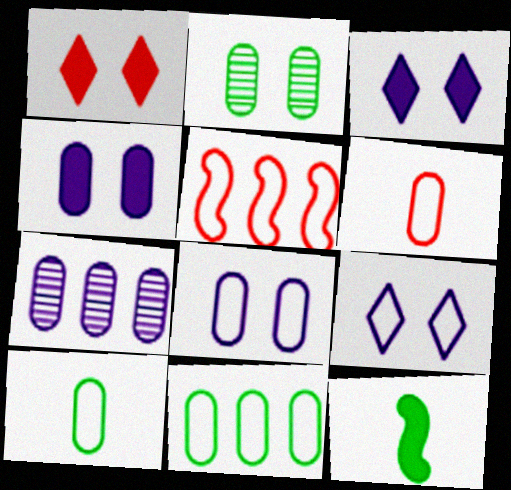[[5, 9, 10], 
[6, 8, 11]]